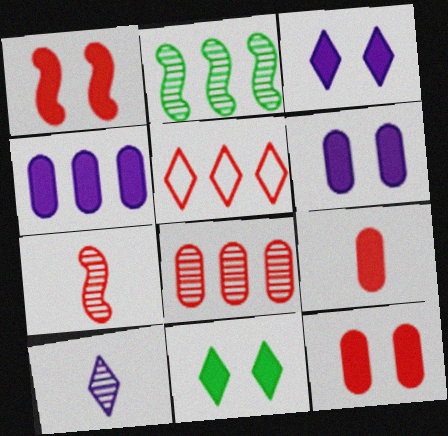[[1, 6, 11], 
[2, 4, 5], 
[5, 7, 12], 
[5, 10, 11]]